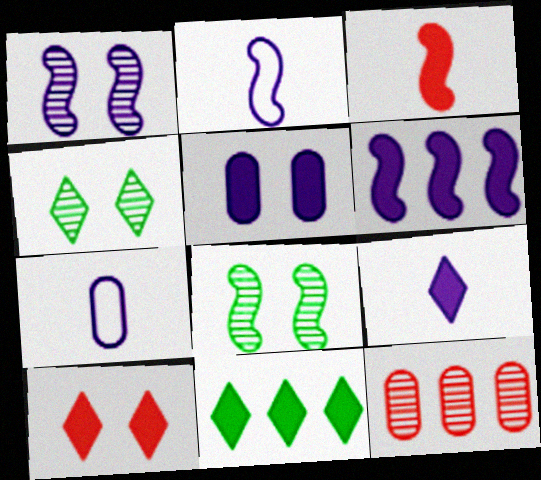[[1, 2, 6], 
[3, 5, 11], 
[5, 6, 9], 
[9, 10, 11]]